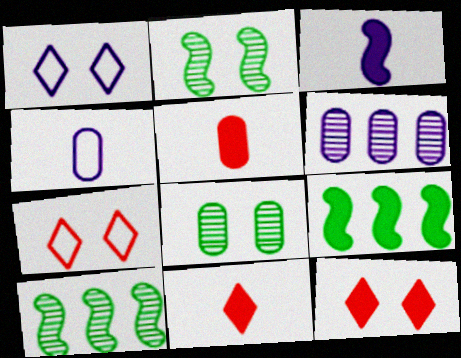[[1, 3, 6], 
[1, 5, 10], 
[4, 10, 12]]